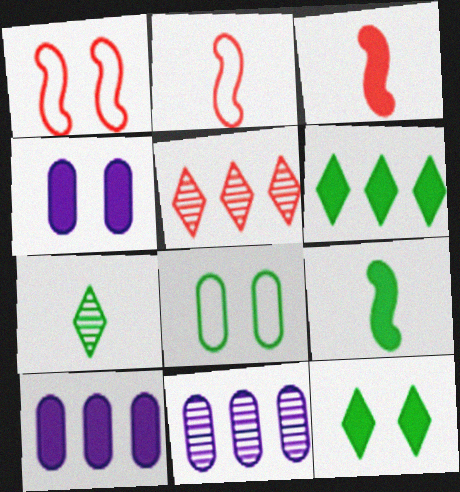[[1, 7, 10], 
[2, 11, 12], 
[3, 4, 6], 
[3, 10, 12]]